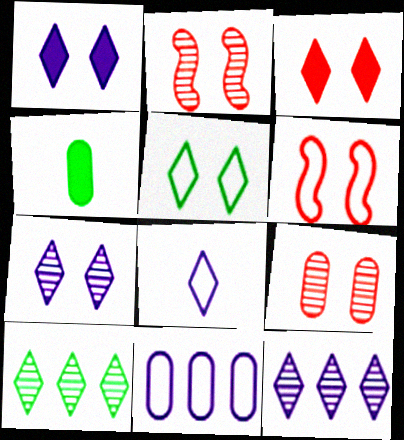[[1, 8, 12], 
[3, 5, 7], 
[3, 6, 9], 
[3, 8, 10], 
[4, 6, 12], 
[4, 9, 11]]